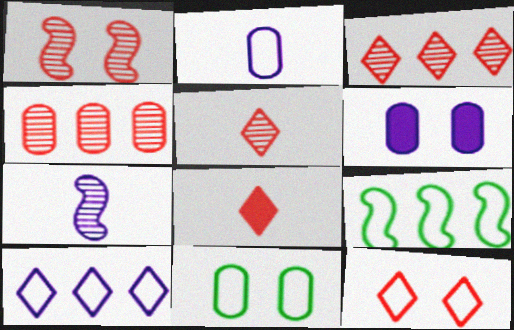[[1, 4, 5], 
[2, 9, 12], 
[3, 8, 12], 
[5, 6, 9], 
[6, 7, 10]]